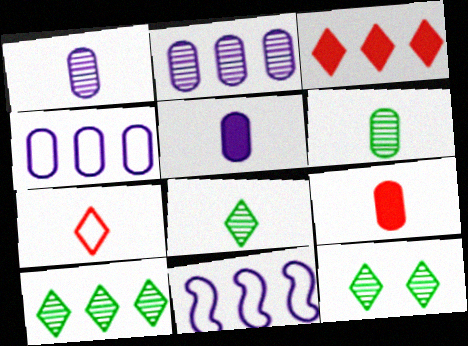[[8, 10, 12], 
[9, 11, 12]]